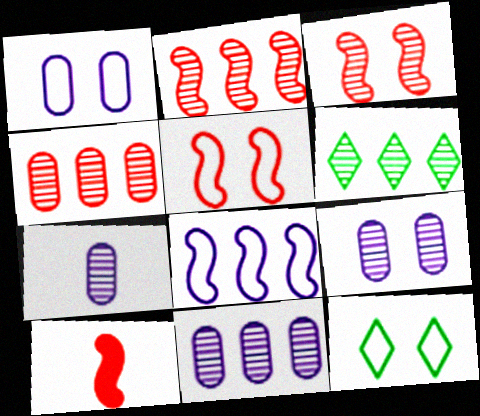[[1, 5, 12], 
[1, 6, 10], 
[2, 5, 10], 
[2, 6, 11], 
[3, 6, 7], 
[7, 9, 11], 
[10, 11, 12]]